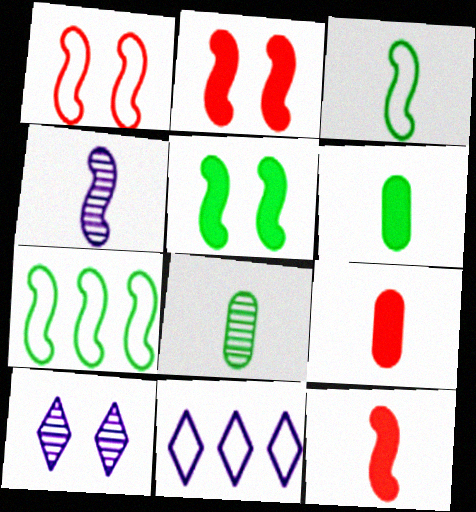[[2, 4, 7], 
[2, 8, 11], 
[3, 4, 12], 
[7, 9, 10]]